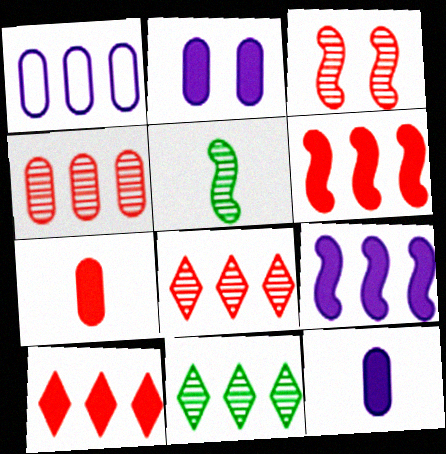[[1, 6, 11]]